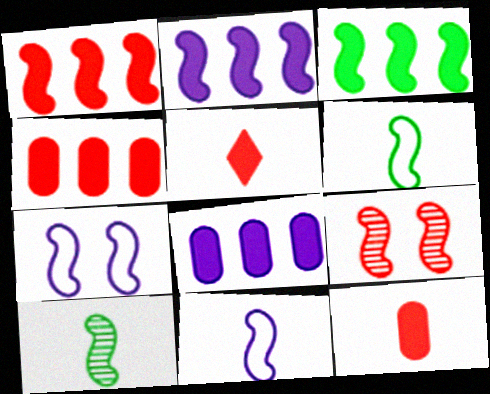[[1, 2, 3], 
[1, 7, 10], 
[2, 6, 9], 
[3, 9, 11]]